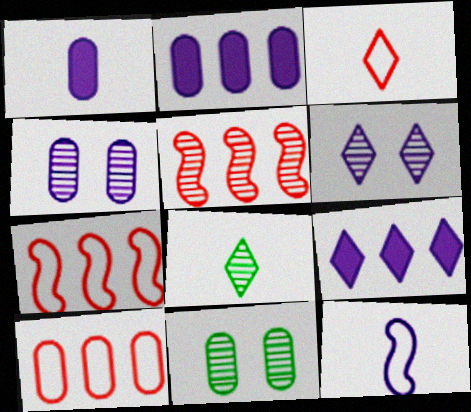[[1, 10, 11], 
[2, 6, 12], 
[4, 5, 8], 
[4, 9, 12]]